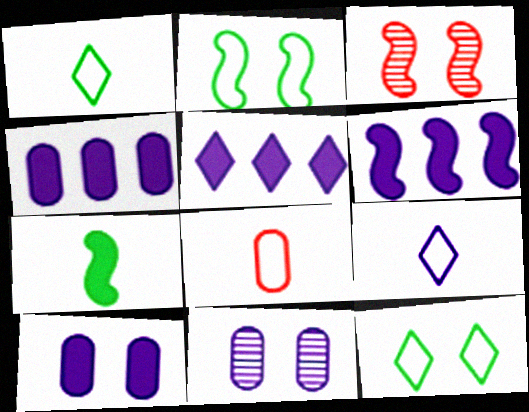[[1, 3, 4], 
[3, 10, 12], 
[4, 5, 6], 
[6, 9, 11]]